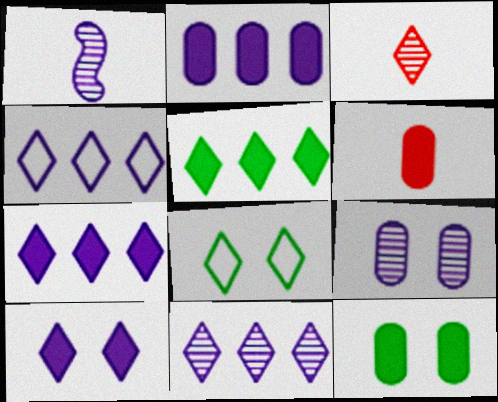[[1, 9, 11], 
[2, 6, 12], 
[3, 7, 8], 
[4, 7, 11]]